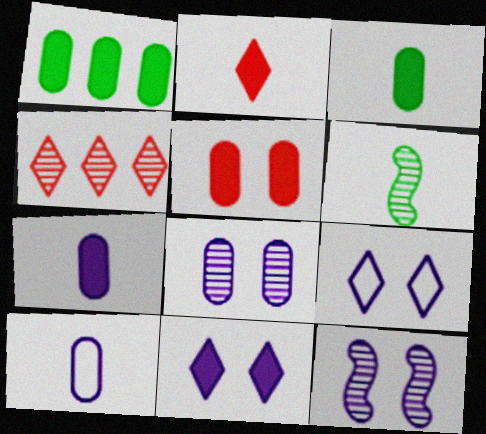[[1, 5, 7], 
[2, 6, 10], 
[4, 6, 8]]